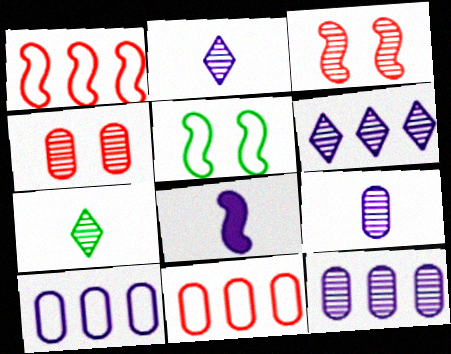[[3, 7, 12]]